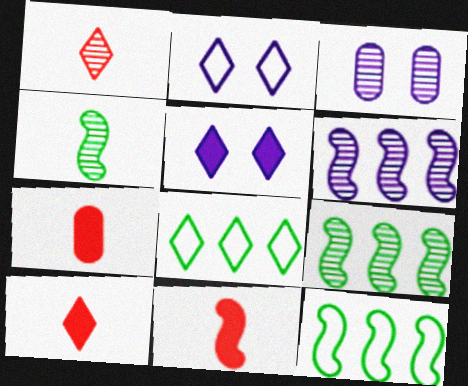[[1, 3, 9], 
[1, 5, 8], 
[2, 7, 9], 
[3, 8, 11], 
[3, 10, 12], 
[7, 10, 11]]